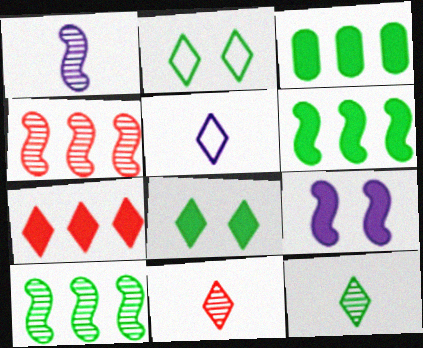[]